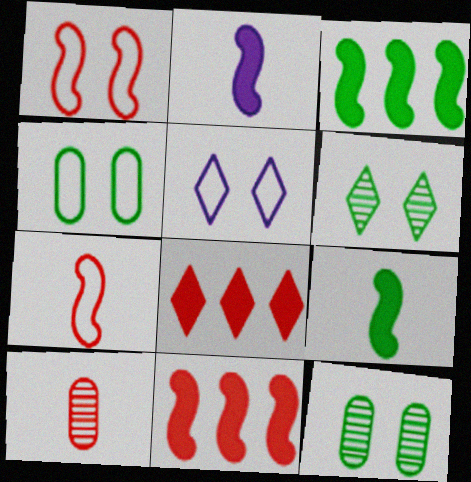[[1, 4, 5], 
[1, 8, 10], 
[3, 5, 10]]